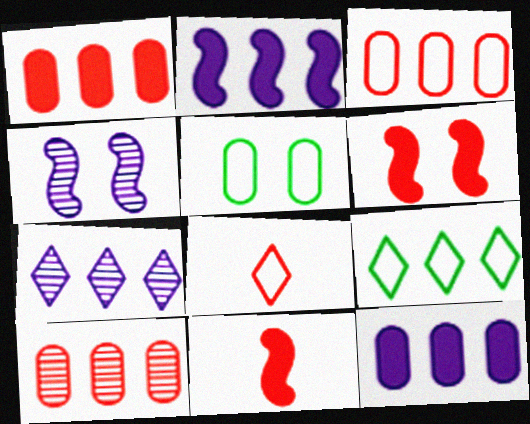[[1, 3, 10], 
[2, 9, 10], 
[5, 7, 11], 
[6, 8, 10]]